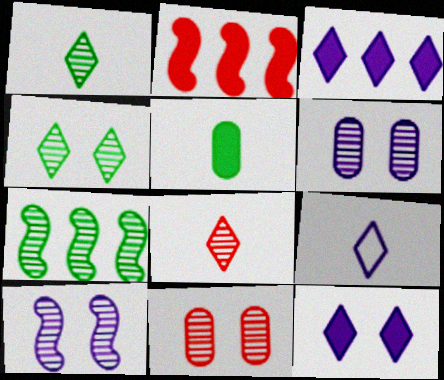[[2, 5, 12], 
[4, 10, 11], 
[6, 7, 8]]